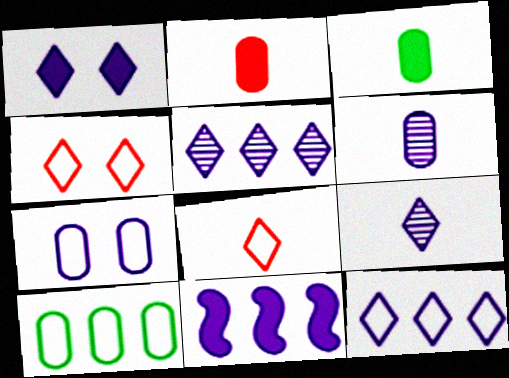[[1, 9, 12], 
[7, 9, 11]]